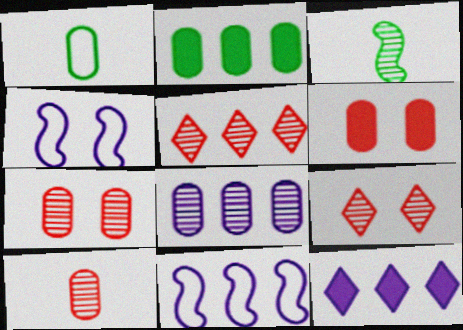[[1, 6, 8], 
[2, 5, 11], 
[3, 8, 9], 
[8, 11, 12]]